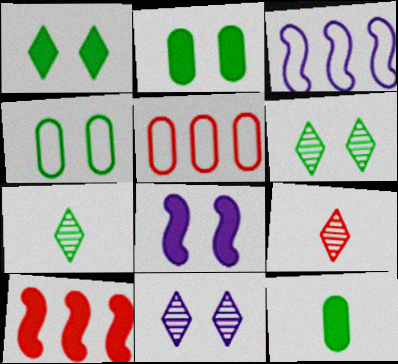[[2, 3, 9], 
[5, 7, 8]]